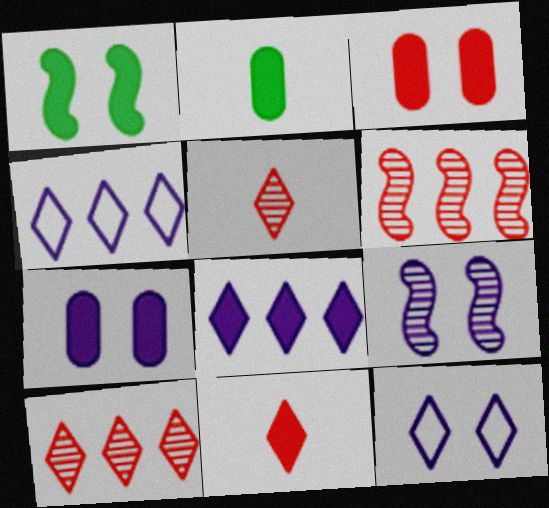[[2, 6, 12], 
[7, 9, 12]]